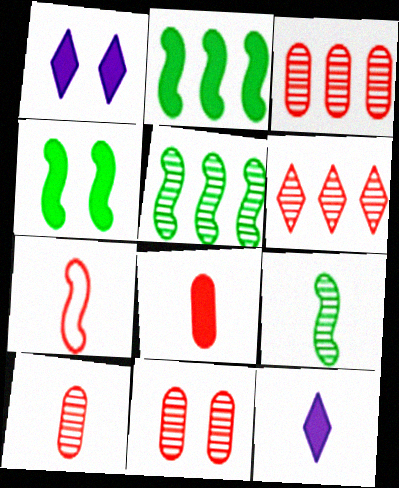[[1, 2, 8], 
[3, 10, 11]]